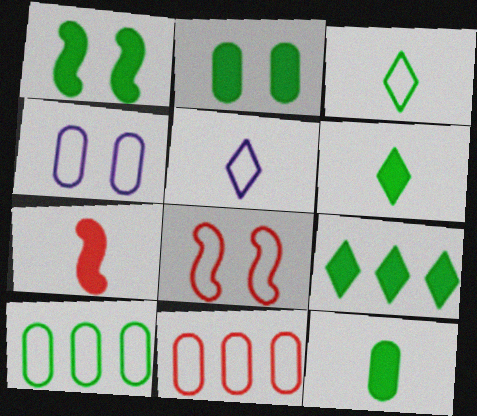[[1, 9, 12], 
[5, 8, 10]]